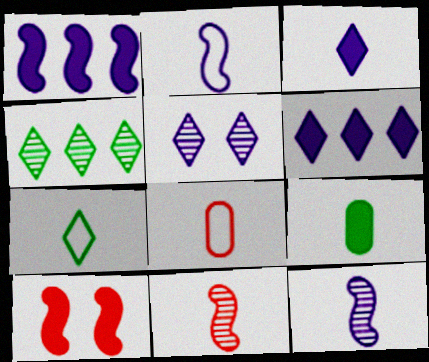[[2, 7, 8], 
[6, 9, 10]]